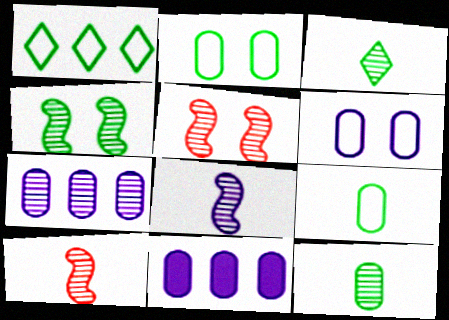[[3, 5, 7]]